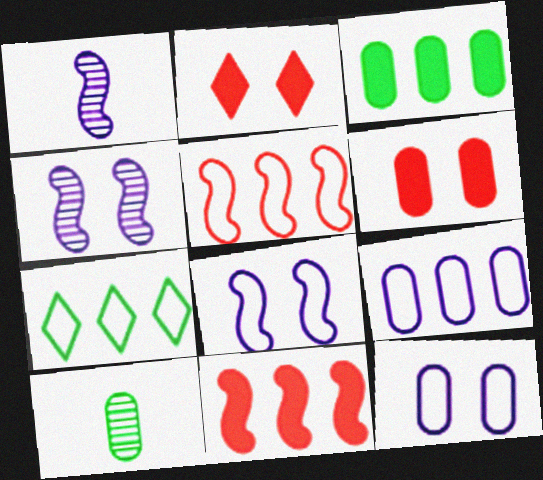[[1, 6, 7], 
[5, 7, 9], 
[6, 9, 10]]